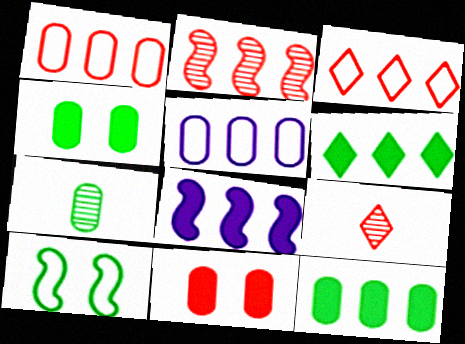[[2, 5, 6], 
[5, 7, 11], 
[6, 7, 10]]